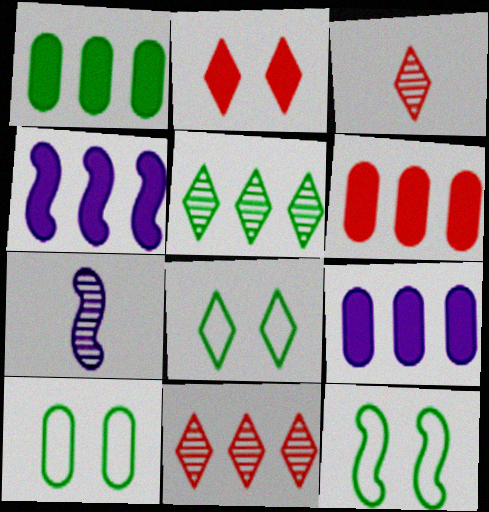[[1, 6, 9], 
[3, 4, 10], 
[3, 9, 12], 
[6, 7, 8], 
[8, 10, 12]]